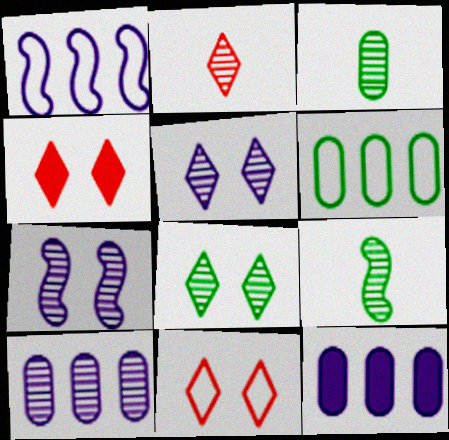[[1, 3, 4], 
[9, 11, 12]]